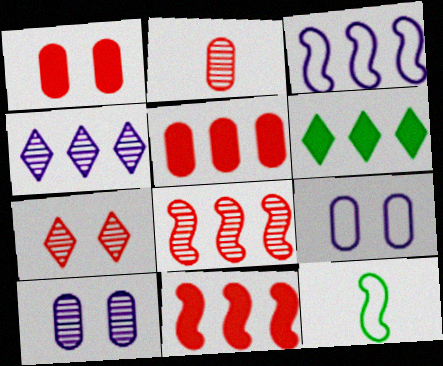[[1, 4, 12], 
[2, 7, 8]]